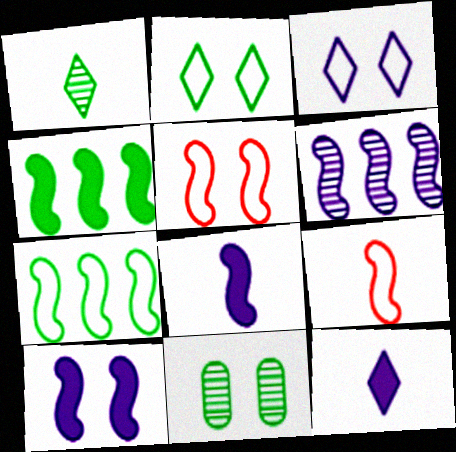[]